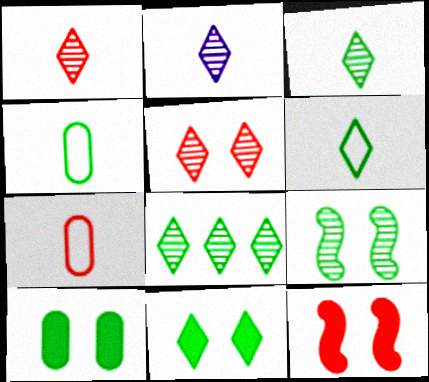[[1, 2, 3], 
[2, 5, 8], 
[6, 8, 11]]